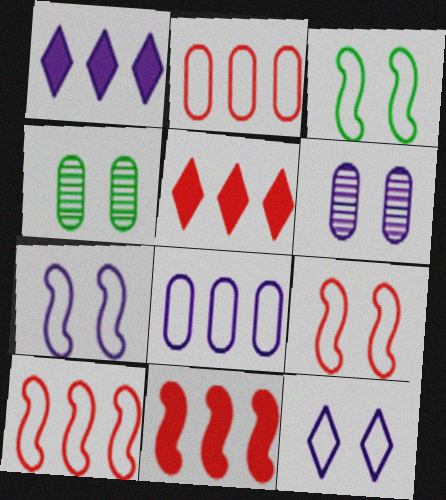[[3, 7, 9]]